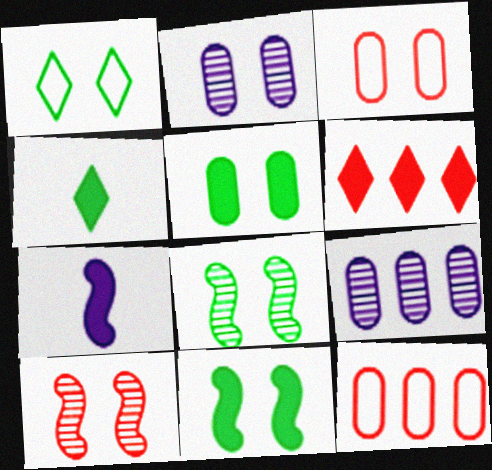[[1, 5, 8], 
[2, 3, 5], 
[5, 6, 7]]